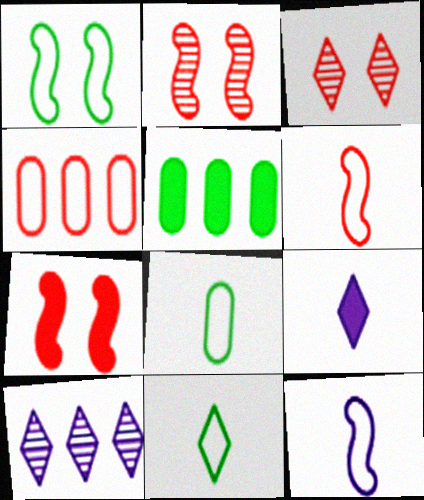[[3, 5, 12], 
[5, 7, 9], 
[7, 8, 10]]